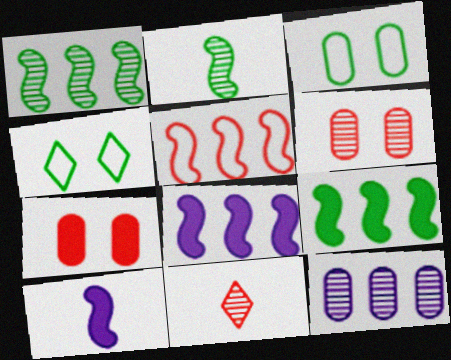[[1, 5, 8], 
[3, 8, 11], 
[5, 7, 11]]